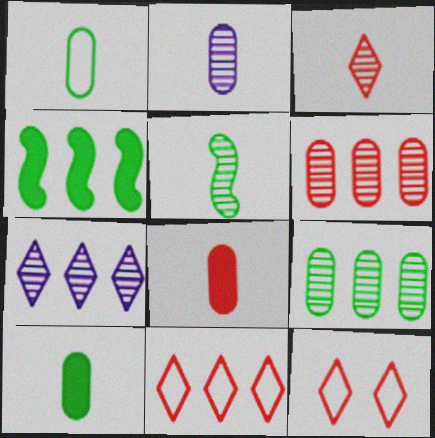[[1, 2, 8], 
[2, 3, 5], 
[2, 4, 12]]